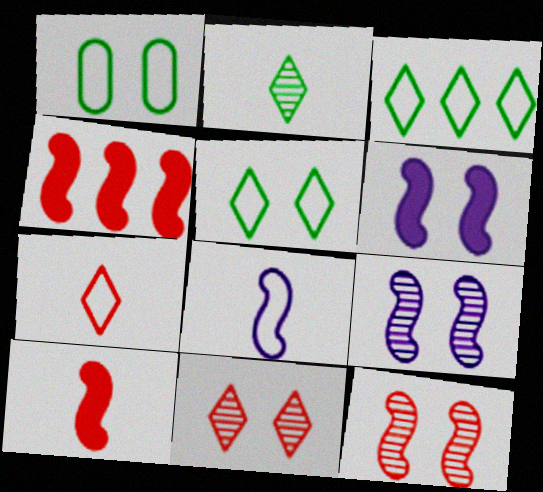[[1, 6, 11]]